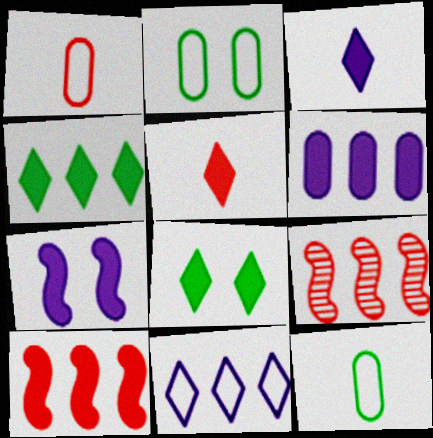[[2, 3, 9], 
[3, 6, 7], 
[4, 6, 10]]